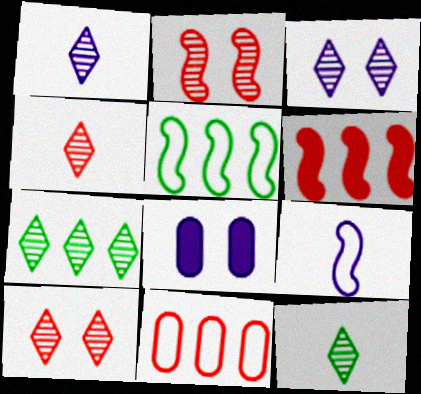[[1, 4, 12], 
[1, 7, 10], 
[3, 4, 7], 
[4, 5, 8]]